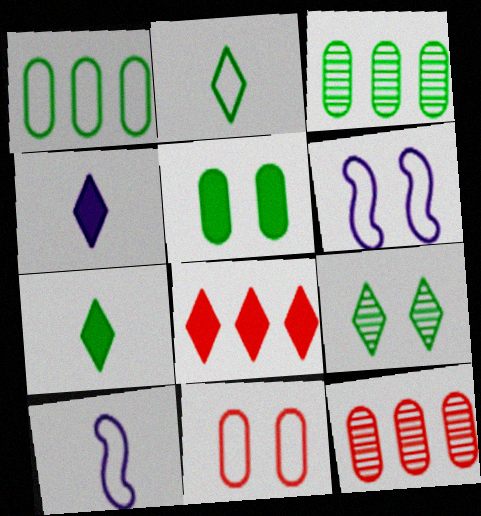[[6, 7, 12]]